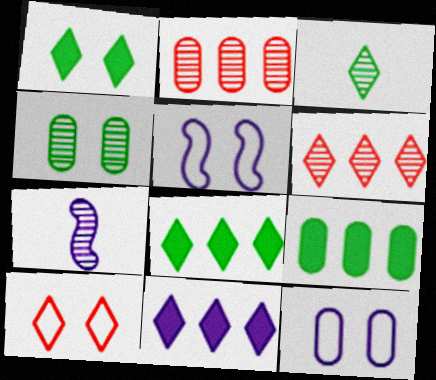[[3, 10, 11], 
[4, 6, 7], 
[7, 9, 10], 
[7, 11, 12]]